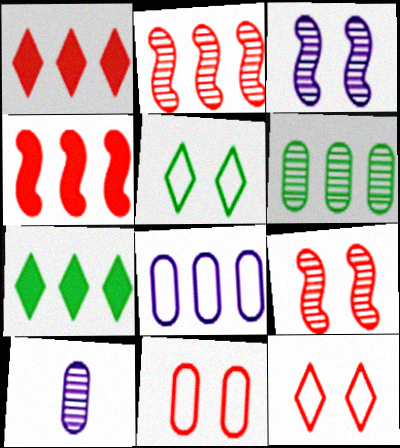[[2, 7, 8], 
[4, 5, 10]]